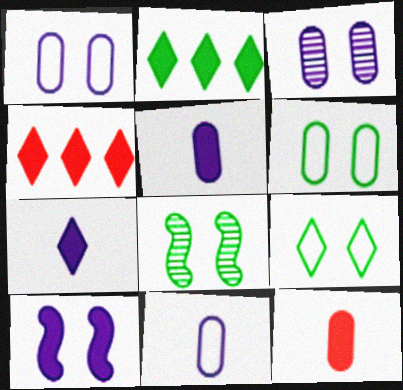[[2, 10, 12], 
[4, 8, 11]]